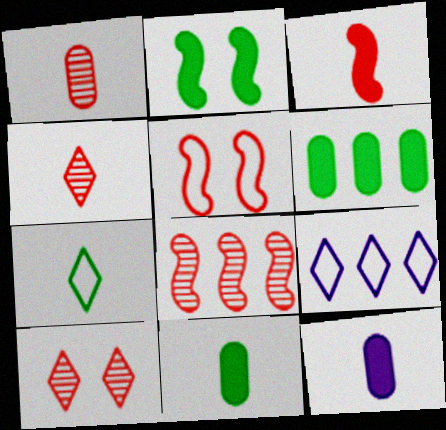[[1, 2, 9], 
[1, 8, 10], 
[3, 5, 8], 
[6, 8, 9]]